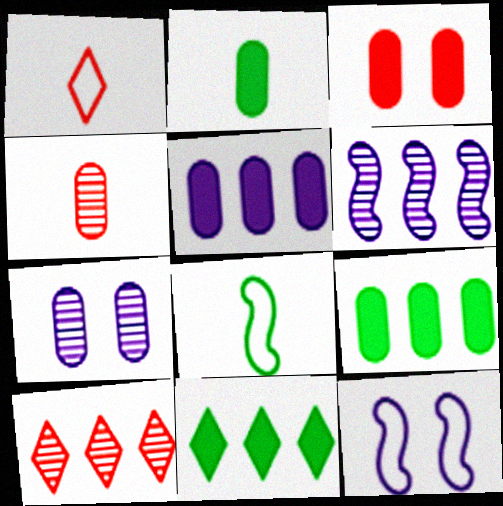[[2, 3, 5], 
[2, 10, 12], 
[4, 11, 12]]